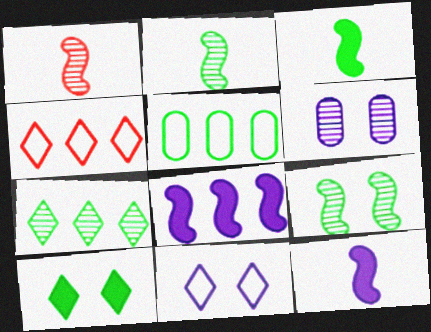[[1, 6, 7], 
[2, 5, 10], 
[3, 4, 6]]